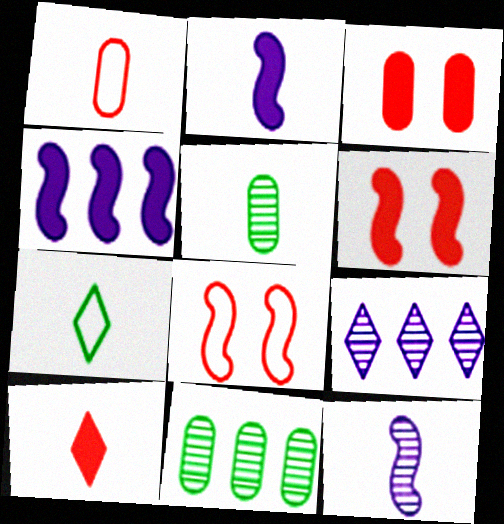[]